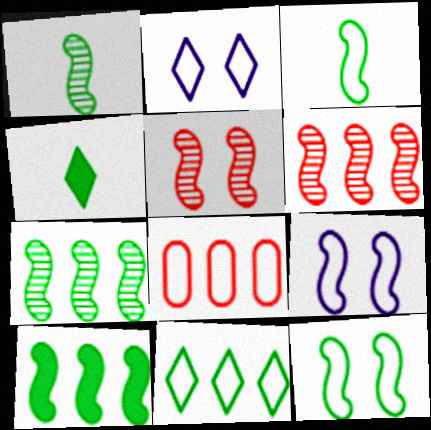[[1, 10, 12], 
[2, 3, 8]]